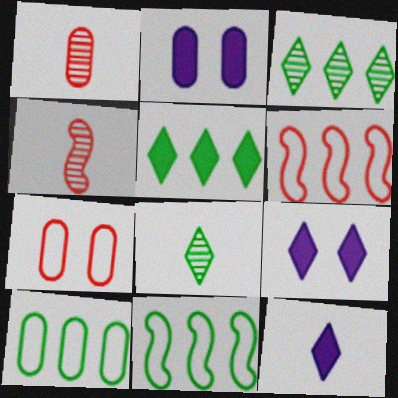[[1, 2, 10], 
[1, 9, 11], 
[2, 6, 8], 
[4, 9, 10]]